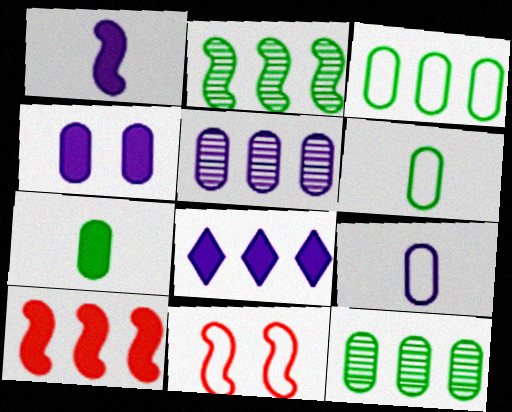[[1, 2, 11], 
[1, 4, 8], 
[4, 5, 9]]